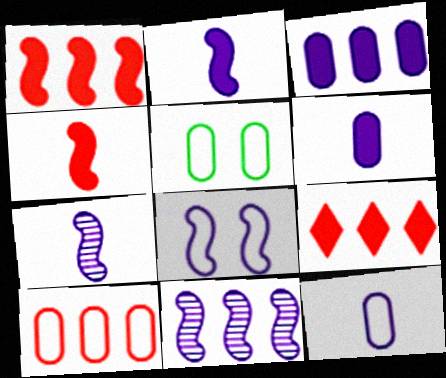[[2, 8, 11], 
[5, 7, 9], 
[5, 10, 12]]